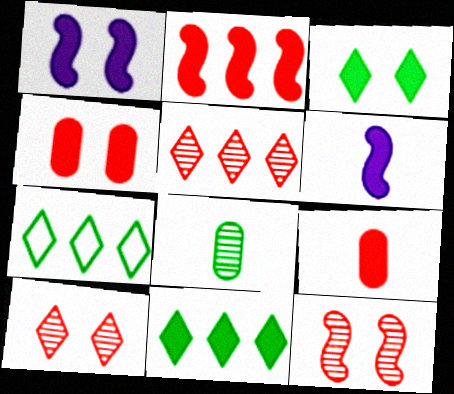[[1, 3, 4], 
[1, 9, 11], 
[4, 6, 11]]